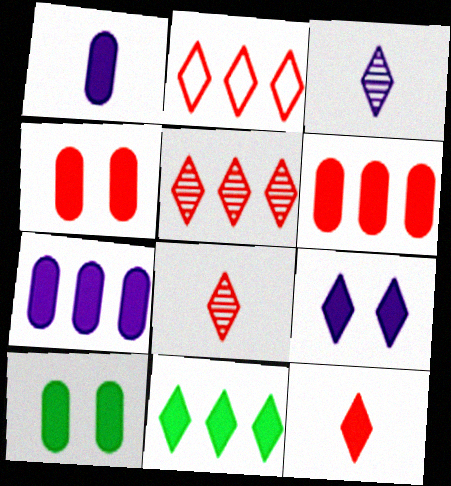[[1, 6, 10], 
[9, 11, 12]]